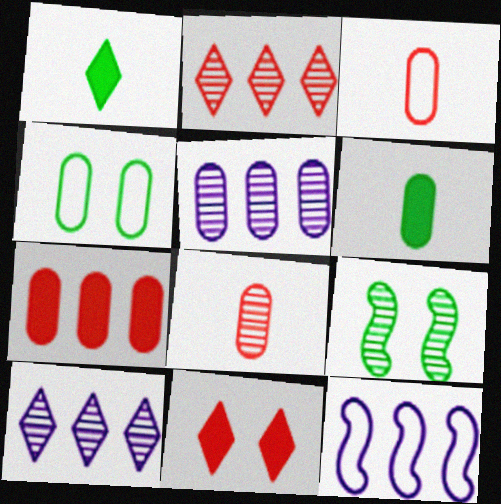[[8, 9, 10]]